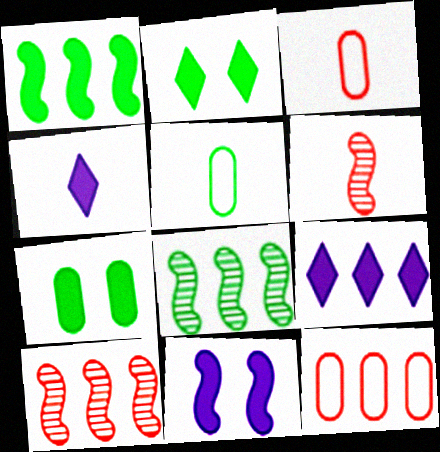[[2, 5, 8], 
[4, 5, 6], 
[8, 9, 12]]